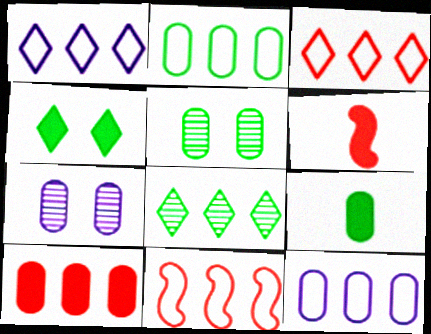[[1, 2, 11], 
[1, 5, 6], 
[2, 5, 9]]